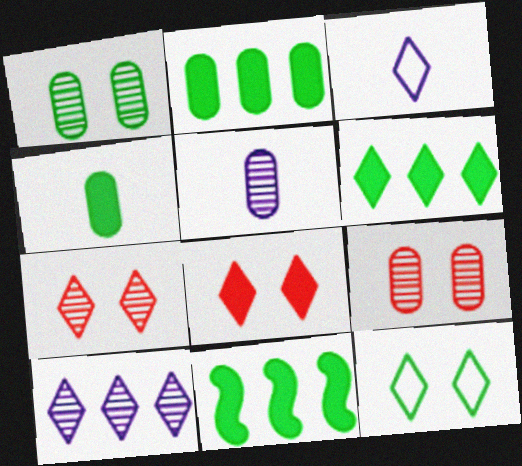[[2, 6, 11], 
[3, 6, 7], 
[3, 9, 11]]